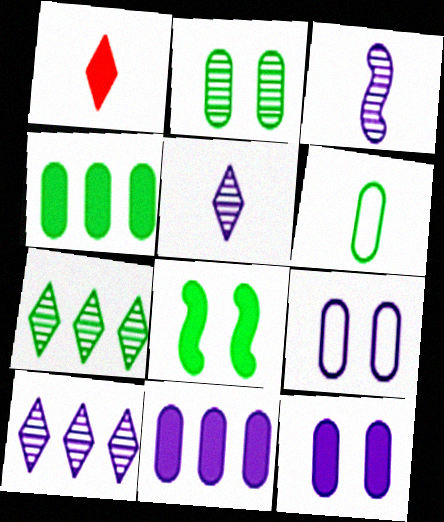[[1, 3, 6], 
[1, 8, 11], 
[2, 4, 6], 
[6, 7, 8]]